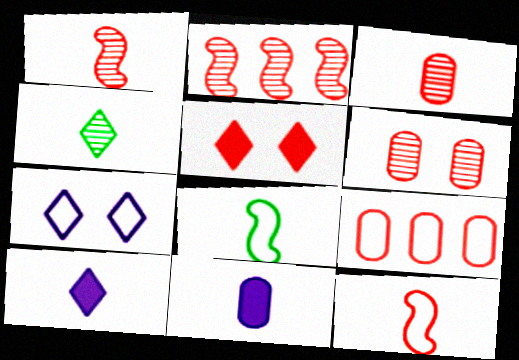[[1, 5, 9], 
[3, 8, 10], 
[4, 11, 12], 
[7, 8, 9]]